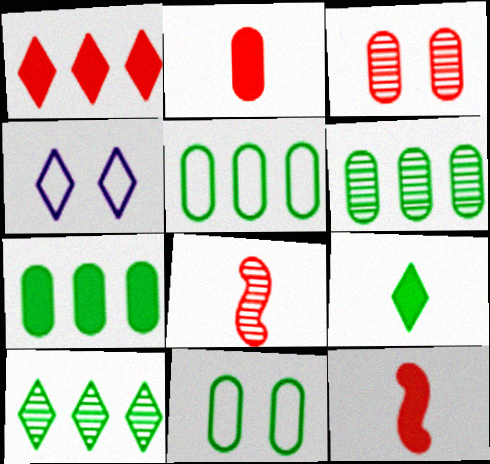[[4, 6, 12], 
[4, 7, 8], 
[5, 6, 7]]